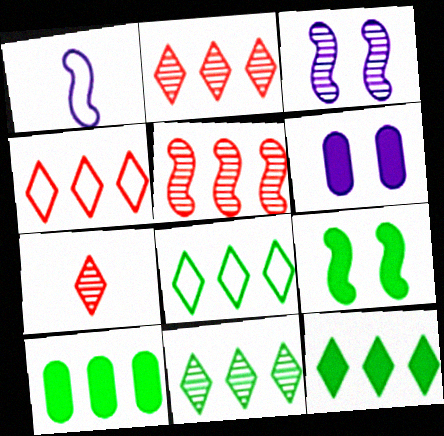[[1, 5, 9], 
[8, 11, 12]]